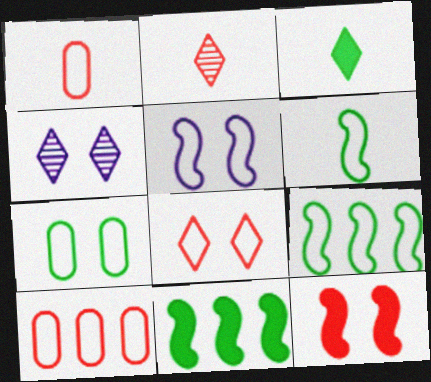[[1, 4, 11], 
[2, 10, 12], 
[4, 7, 12], 
[5, 7, 8]]